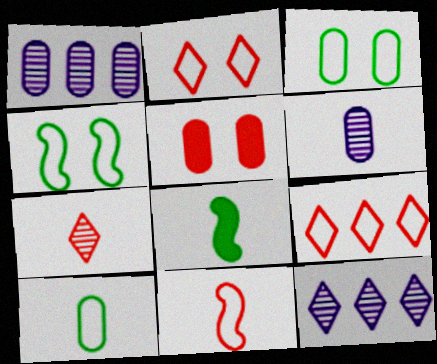[[1, 2, 8], 
[1, 5, 10]]